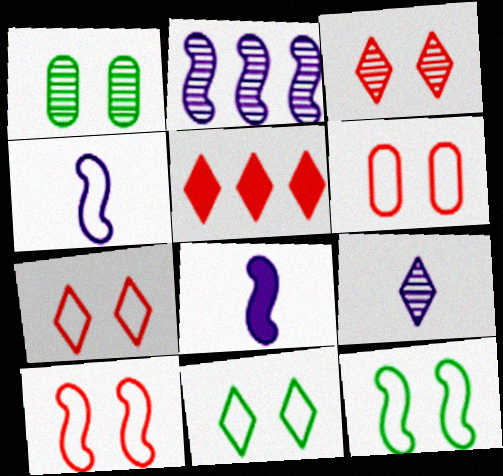[[1, 4, 5], 
[5, 9, 11], 
[6, 7, 10]]